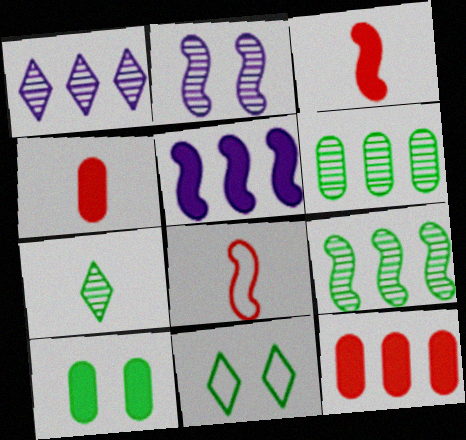[[1, 8, 10]]